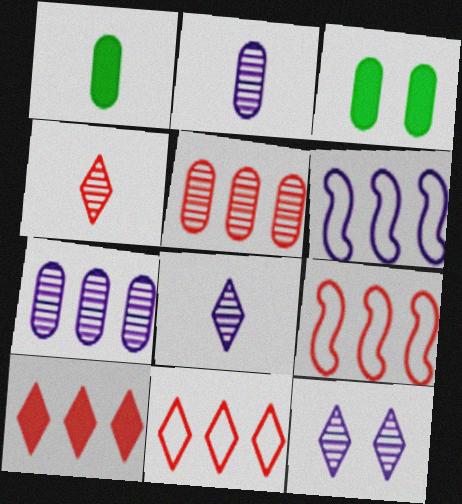[[1, 9, 12], 
[3, 4, 6], 
[3, 8, 9], 
[5, 9, 10]]